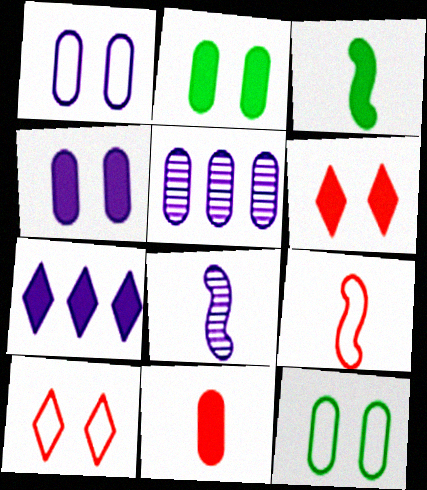[[1, 7, 8], 
[3, 5, 10], 
[3, 8, 9], 
[5, 11, 12]]